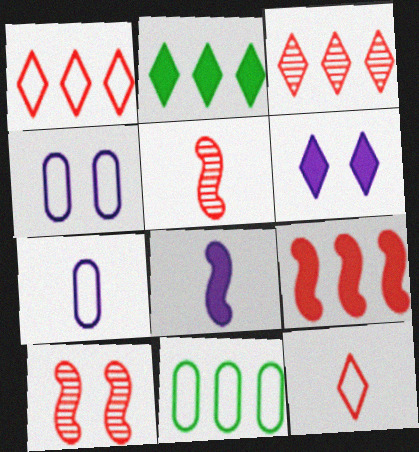[[2, 4, 5], 
[2, 7, 10], 
[5, 6, 11]]